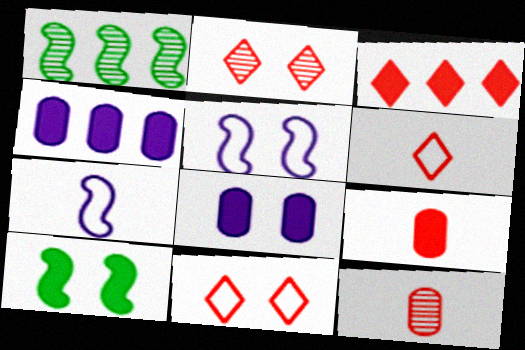[[1, 6, 8], 
[2, 3, 6]]